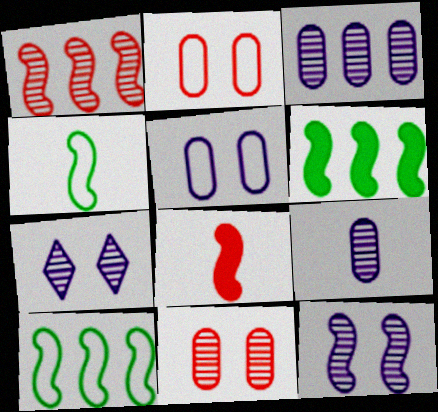[[8, 10, 12]]